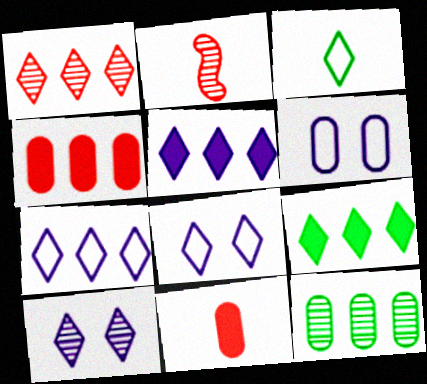[[1, 7, 9], 
[2, 6, 9], 
[2, 10, 12], 
[6, 11, 12]]